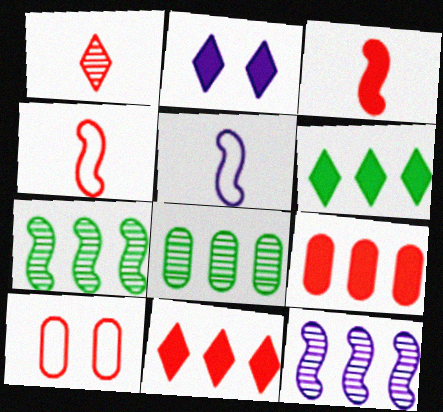[[2, 4, 8]]